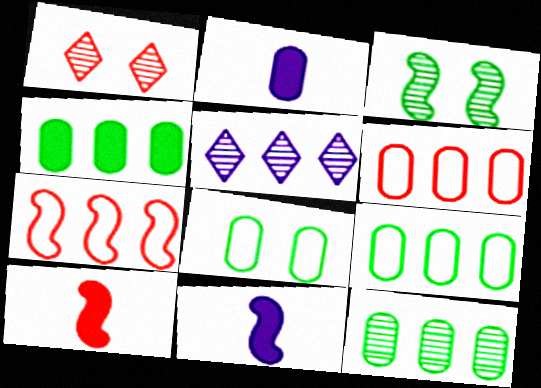[[1, 6, 10], 
[1, 9, 11], 
[3, 7, 11], 
[4, 5, 7], 
[4, 9, 12], 
[5, 8, 10]]